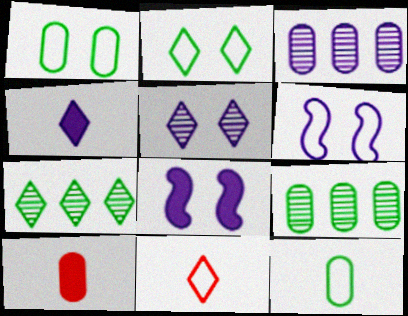[[1, 3, 10], 
[3, 4, 6], 
[6, 7, 10], 
[8, 9, 11]]